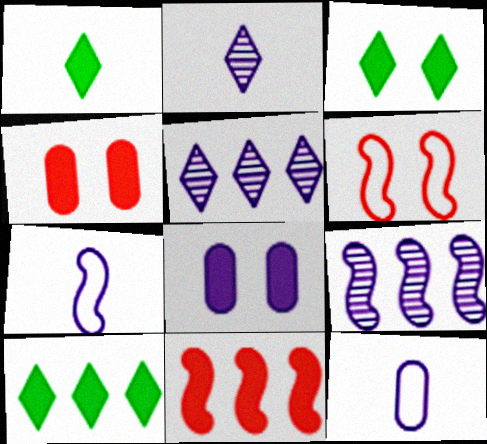[[1, 3, 10], 
[1, 8, 11], 
[5, 7, 8]]